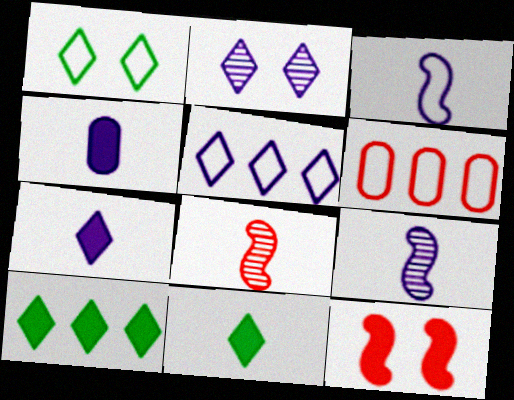[[1, 3, 6], 
[2, 5, 7], 
[4, 10, 12]]